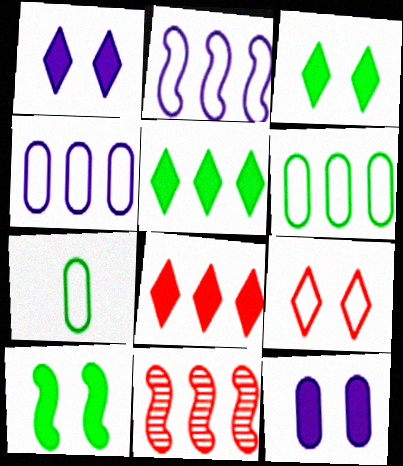[[1, 7, 11], 
[2, 7, 9], 
[4, 5, 11]]